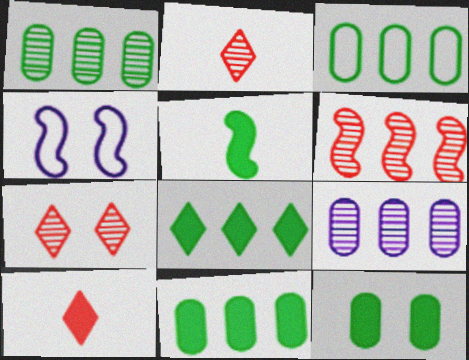[[1, 3, 11], 
[1, 4, 10], 
[2, 4, 11], 
[4, 5, 6], 
[4, 7, 12], 
[5, 8, 12]]